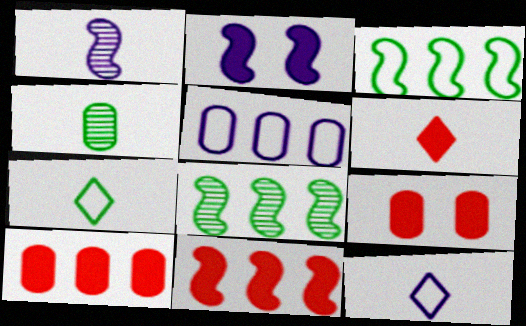[[4, 5, 9], 
[6, 9, 11], 
[8, 9, 12]]